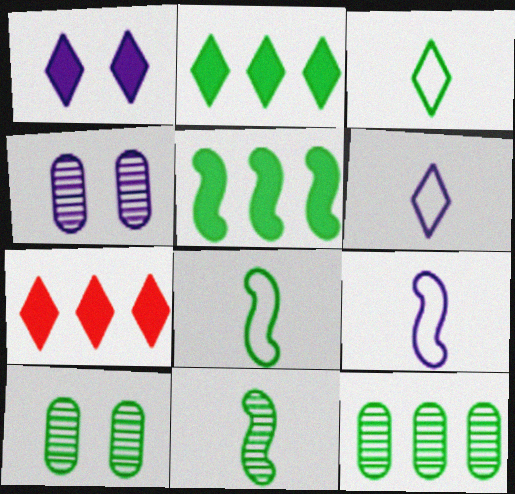[[2, 8, 10], 
[3, 5, 10], 
[4, 7, 8], 
[7, 9, 10]]